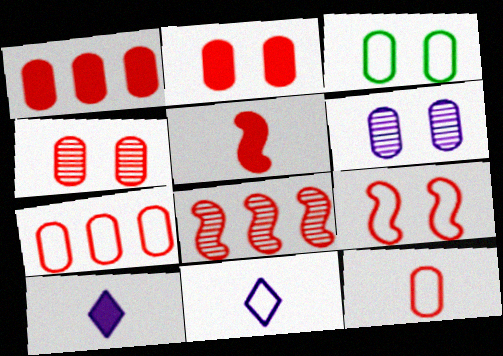[[1, 4, 12], 
[2, 3, 6], 
[3, 8, 10], 
[5, 8, 9]]